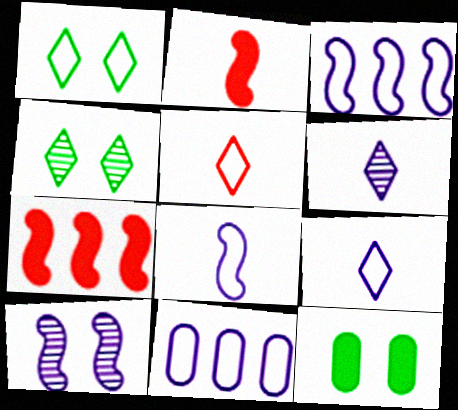[[2, 4, 11]]